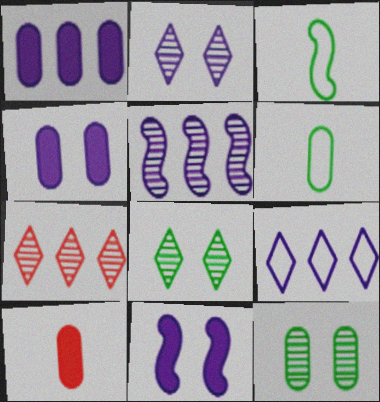[[1, 5, 9], 
[3, 4, 7], 
[6, 7, 11]]